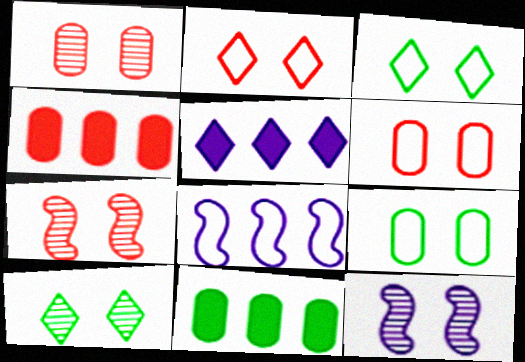[[1, 10, 12]]